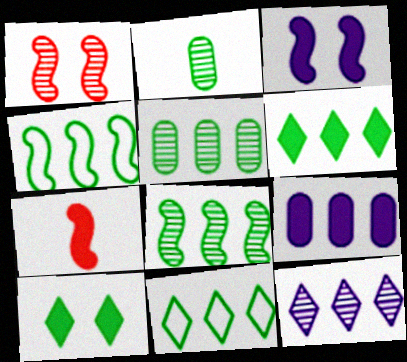[[1, 2, 12], 
[2, 4, 10], 
[4, 5, 6], 
[7, 9, 10]]